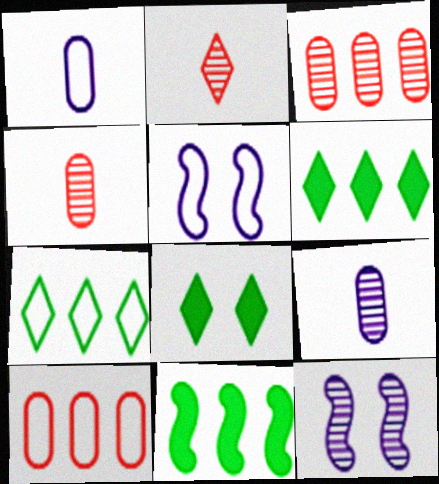[[4, 5, 6]]